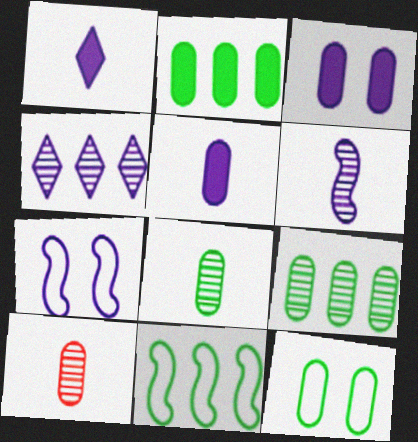[[2, 8, 12], 
[4, 5, 7]]